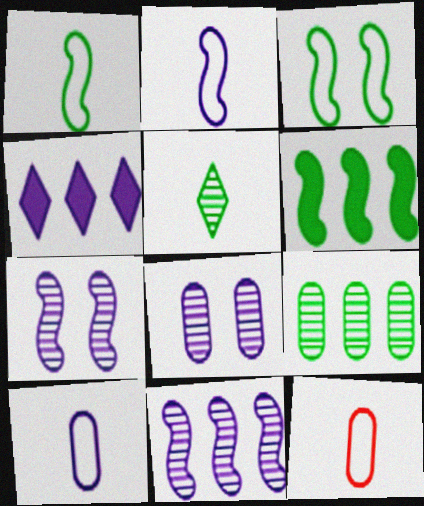[[2, 4, 8], 
[4, 7, 10]]